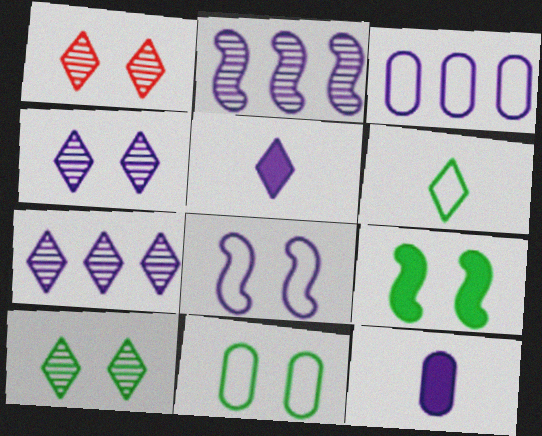[[1, 4, 10], 
[7, 8, 12], 
[9, 10, 11]]